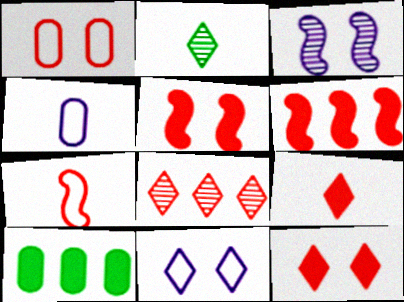[]